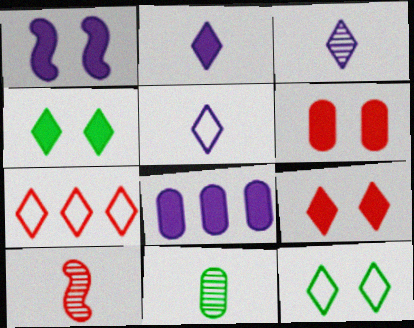[[1, 2, 8], 
[1, 4, 6], 
[1, 7, 11], 
[2, 3, 5], 
[3, 4, 7], 
[3, 10, 11], 
[5, 7, 12], 
[6, 7, 10], 
[8, 10, 12]]